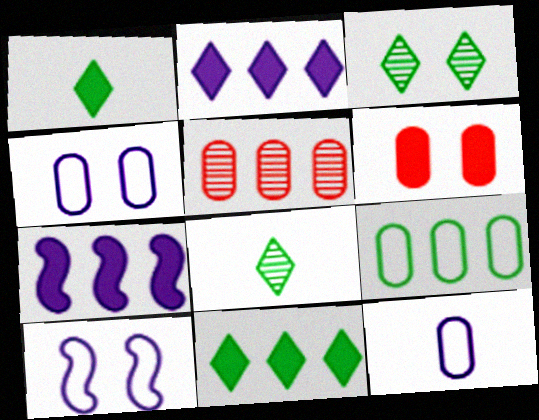[[1, 5, 10], 
[1, 6, 7], 
[3, 6, 10]]